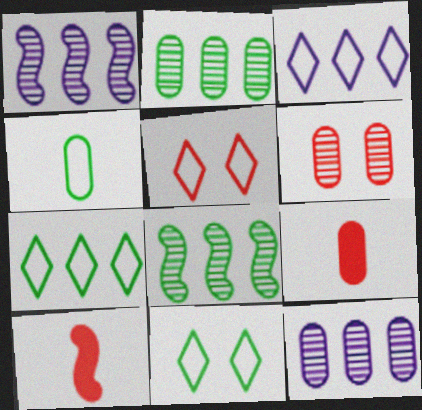[[1, 9, 11], 
[10, 11, 12]]